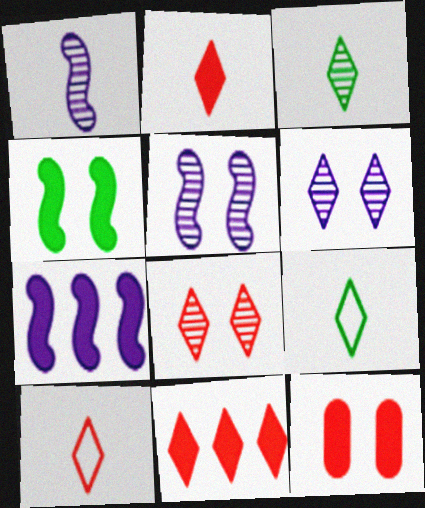[[6, 9, 11], 
[8, 10, 11]]